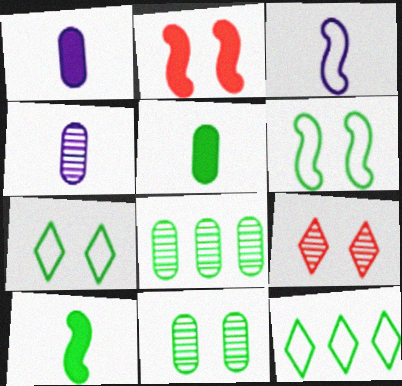[[2, 4, 12], 
[7, 8, 10], 
[10, 11, 12]]